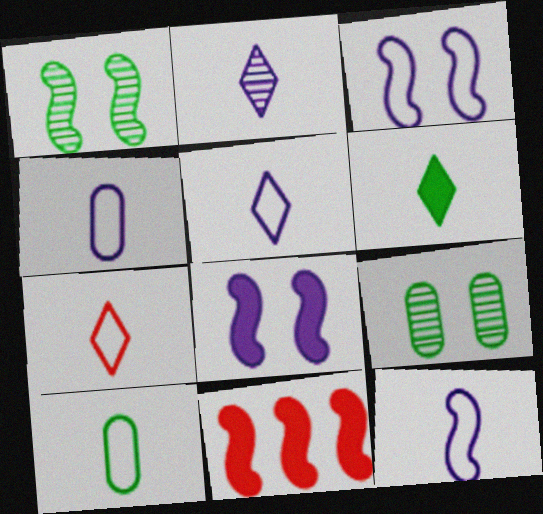[[1, 11, 12], 
[2, 6, 7], 
[4, 5, 12], 
[5, 9, 11], 
[7, 10, 12]]